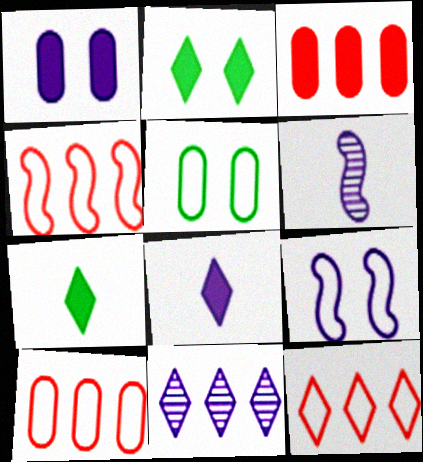[[2, 6, 10], 
[4, 10, 12]]